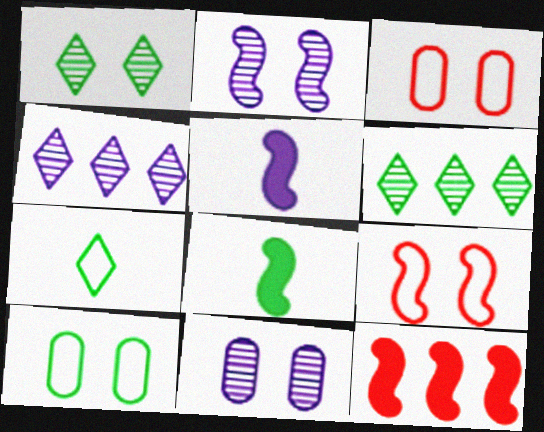[[3, 4, 8], 
[3, 5, 6], 
[6, 8, 10], 
[7, 11, 12]]